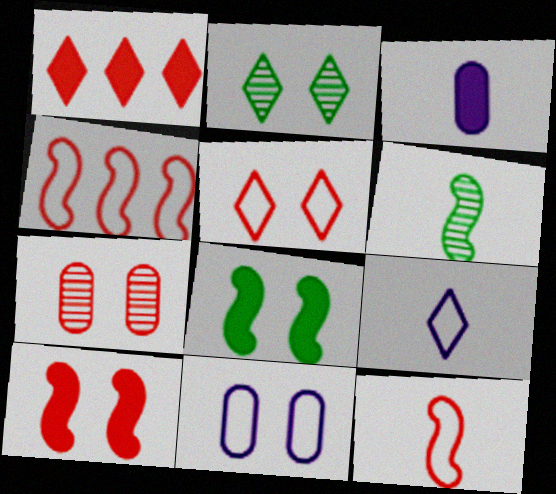[[1, 2, 9], 
[1, 3, 8], 
[1, 6, 11], 
[1, 7, 12], 
[2, 3, 4], 
[2, 10, 11], 
[5, 7, 10]]